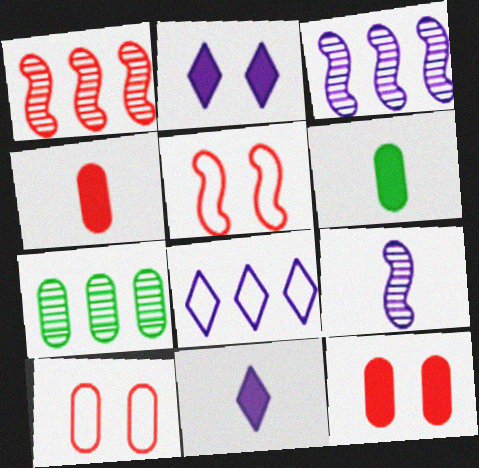[[5, 7, 11]]